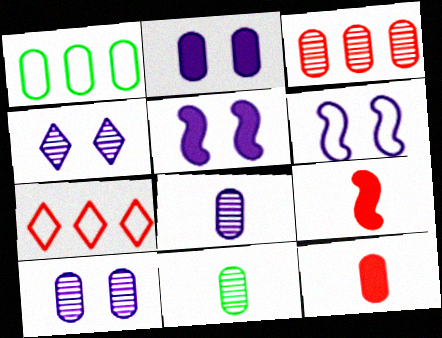[[1, 4, 9], 
[1, 10, 12], 
[2, 4, 6], 
[3, 10, 11], 
[5, 7, 11]]